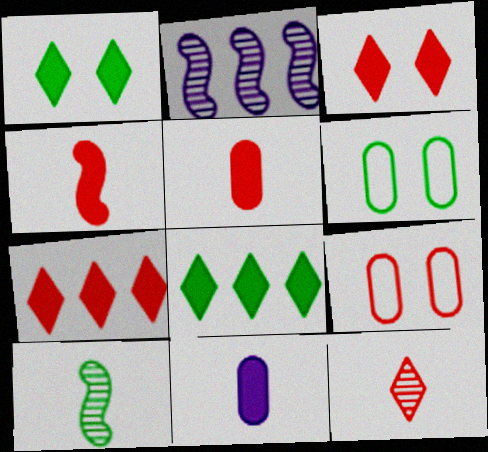[[6, 8, 10]]